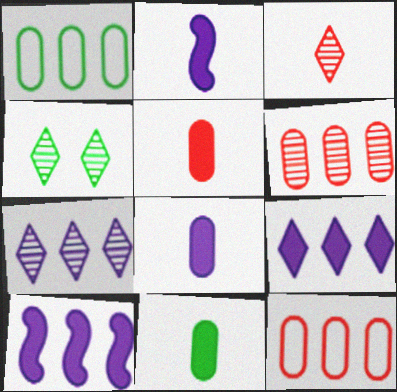[[2, 4, 12], 
[3, 4, 7], 
[5, 8, 11]]